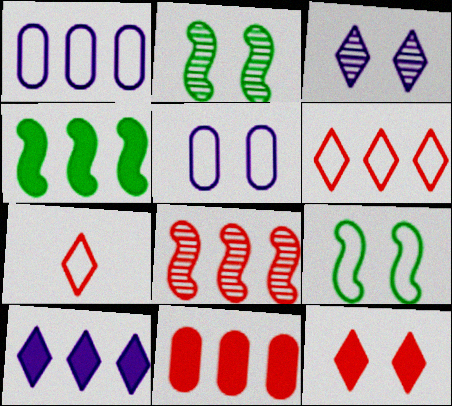[[1, 7, 9], 
[2, 5, 12], 
[4, 10, 11], 
[6, 8, 11]]